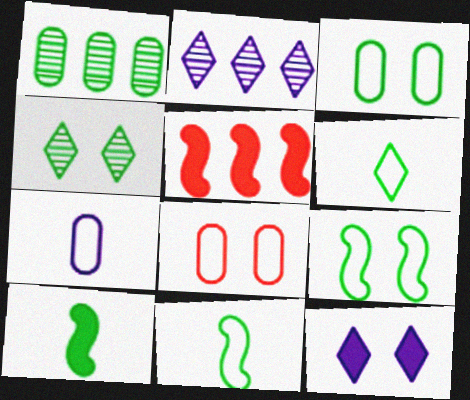[[2, 8, 10], 
[4, 5, 7]]